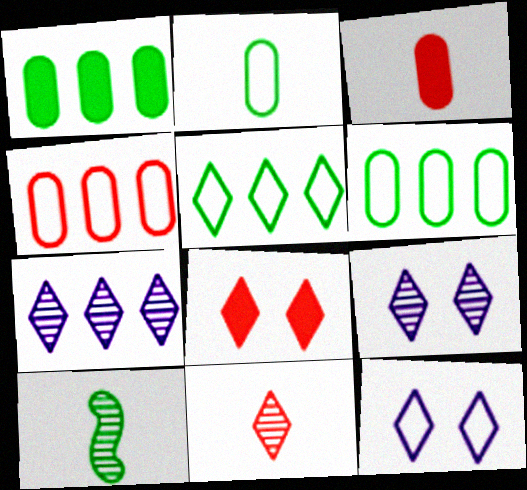[]